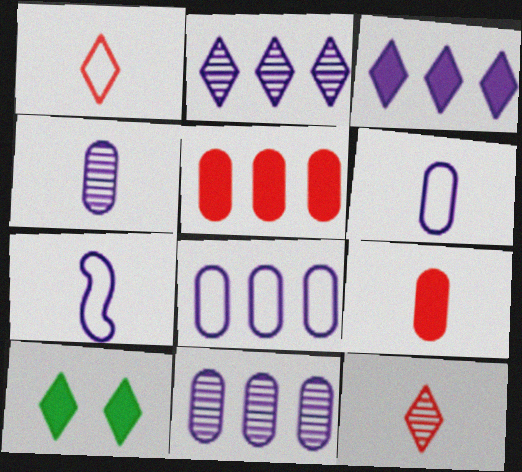[[1, 2, 10]]